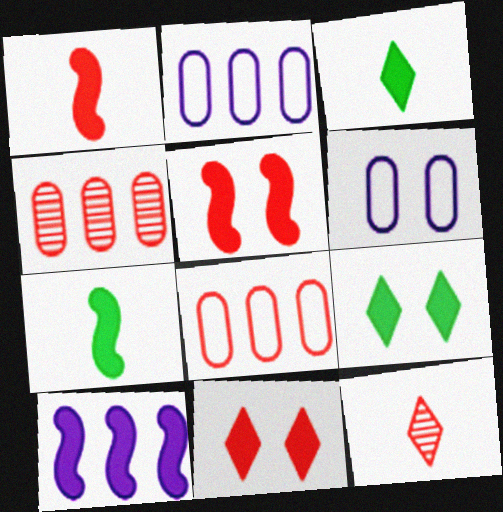[[5, 7, 10], 
[5, 8, 12]]